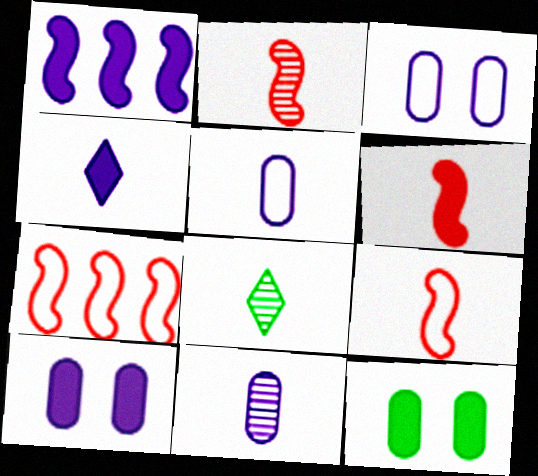[[1, 4, 10], 
[2, 6, 9], 
[2, 8, 11], 
[5, 6, 8], 
[7, 8, 10]]